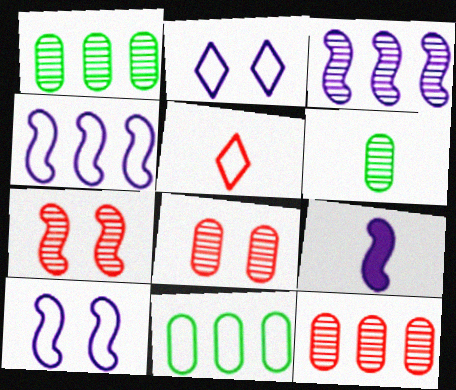[[3, 9, 10], 
[5, 6, 9], 
[5, 10, 11]]